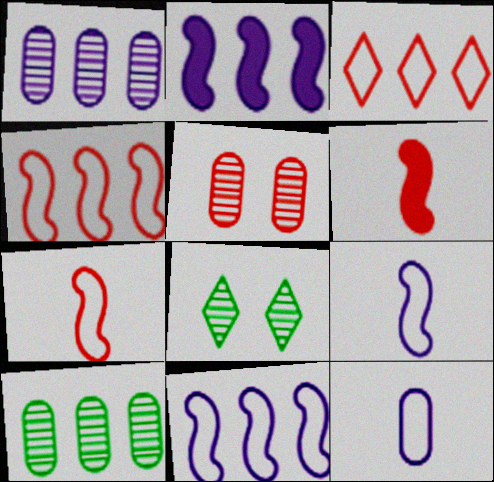[[2, 3, 10], 
[3, 5, 6]]